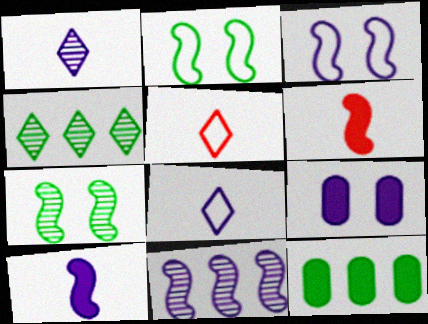[[2, 6, 11], 
[3, 10, 11], 
[8, 9, 11]]